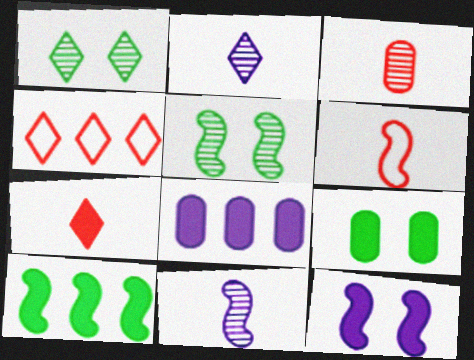[[1, 6, 8], 
[3, 6, 7], 
[4, 9, 11]]